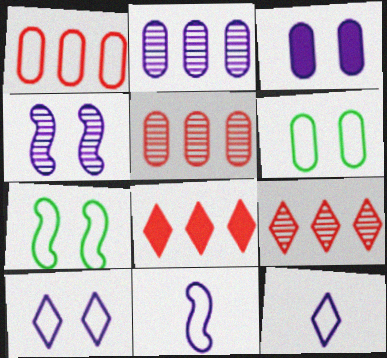[[1, 7, 12], 
[3, 4, 10]]